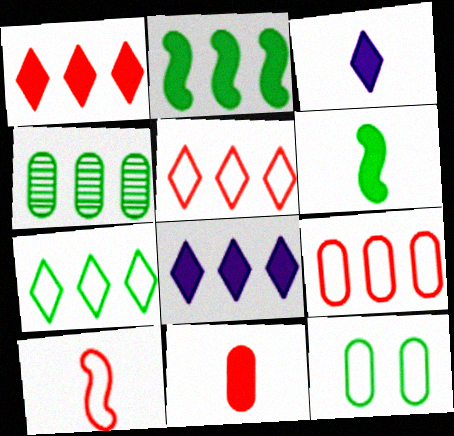[[2, 4, 7], 
[3, 6, 11]]